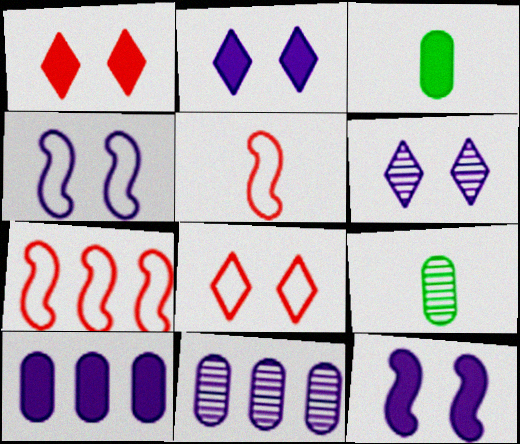[[2, 7, 9], 
[3, 6, 7]]